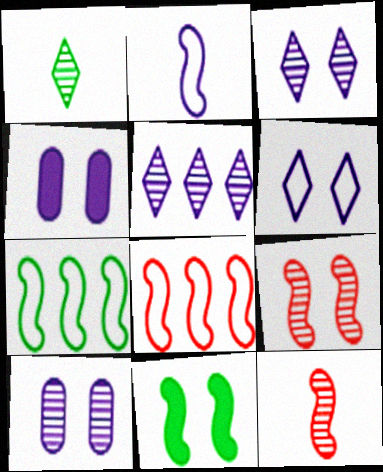[[1, 4, 8], 
[2, 4, 5]]